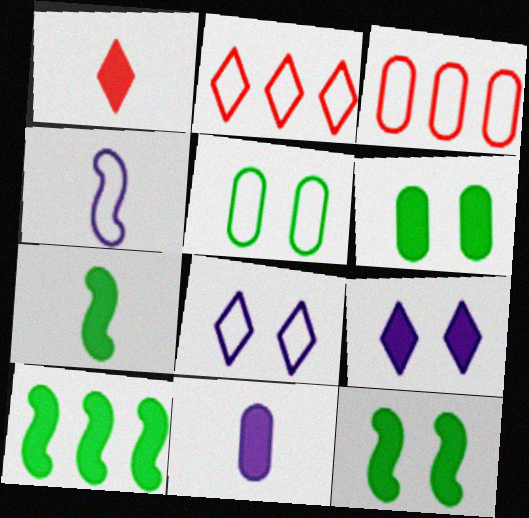[[1, 7, 11], 
[2, 4, 5], 
[7, 10, 12]]